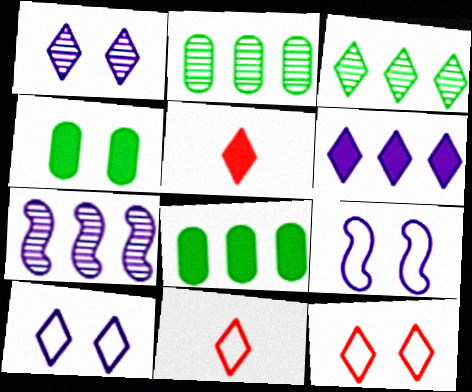[[2, 5, 9], 
[3, 5, 10], 
[4, 7, 11]]